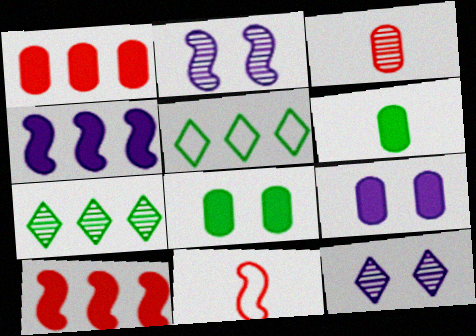[[1, 6, 9], 
[2, 3, 7], 
[7, 9, 11]]